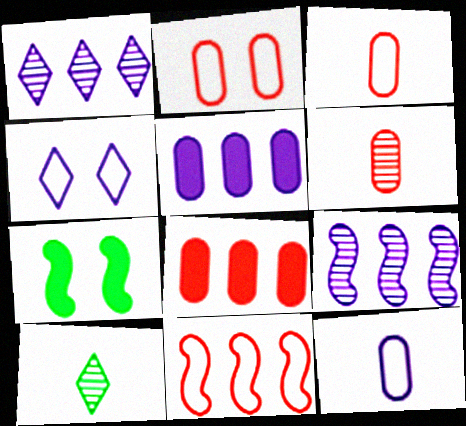[[1, 3, 7], 
[2, 6, 8]]